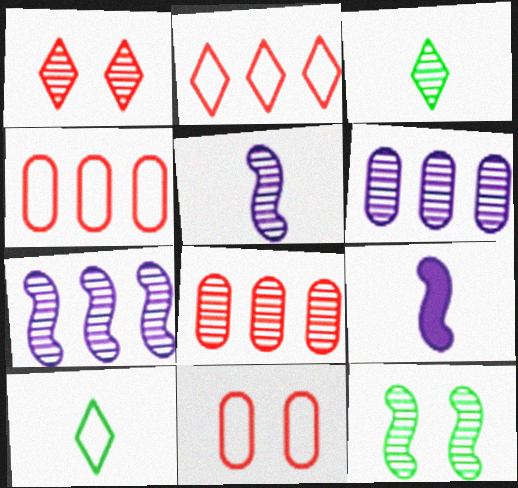[]